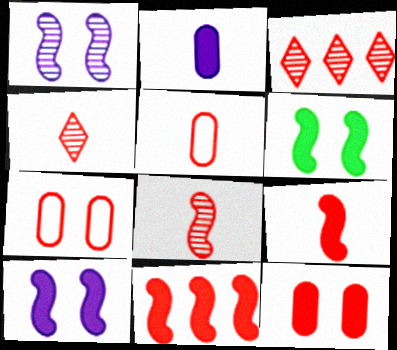[[3, 7, 9], 
[4, 5, 9], 
[4, 7, 11]]